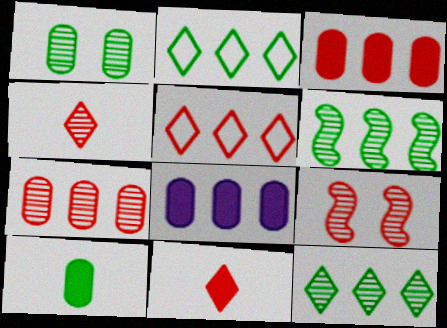[[4, 7, 9], 
[5, 6, 8]]